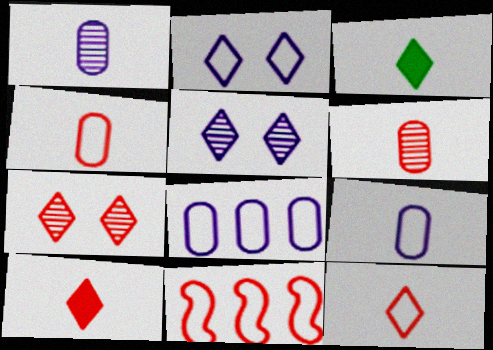[]